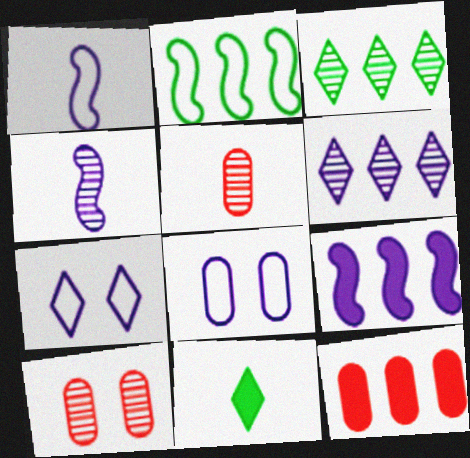[[1, 5, 11], 
[2, 6, 12], 
[3, 4, 10]]